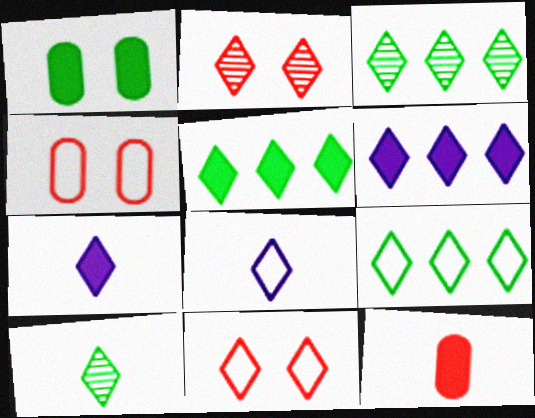[[2, 5, 8], 
[2, 7, 9], 
[3, 5, 9], 
[3, 7, 11], 
[6, 10, 11], 
[8, 9, 11]]